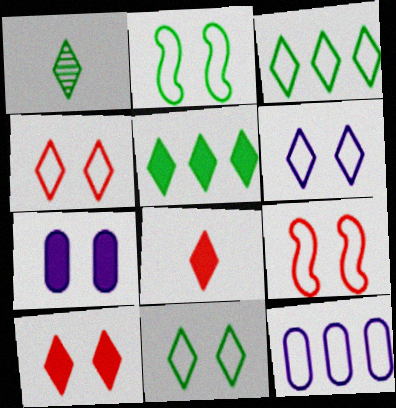[[1, 5, 11], 
[4, 6, 11]]